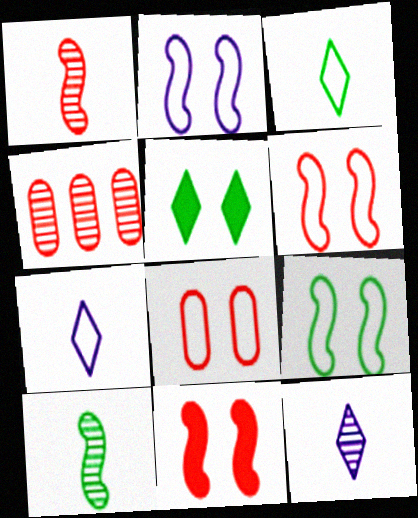[[2, 6, 9]]